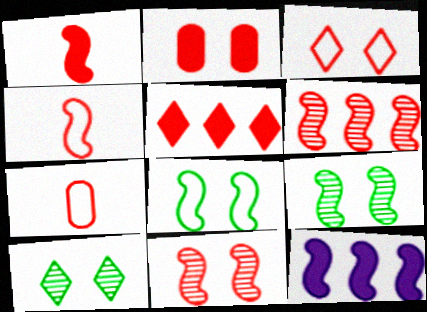[[1, 2, 5], 
[2, 3, 11], 
[4, 9, 12], 
[5, 7, 11], 
[7, 10, 12]]